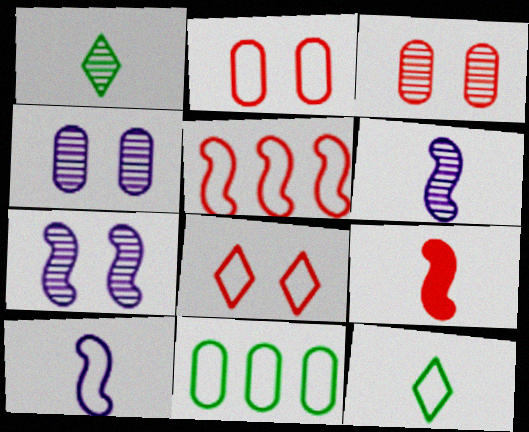[[8, 10, 11]]